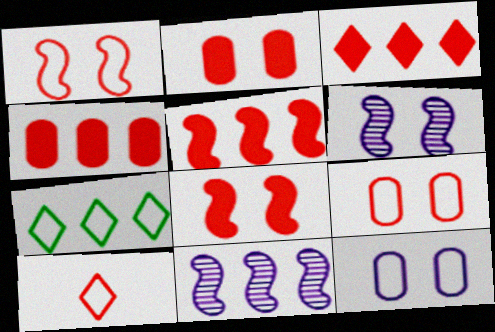[[3, 4, 5], 
[4, 7, 11]]